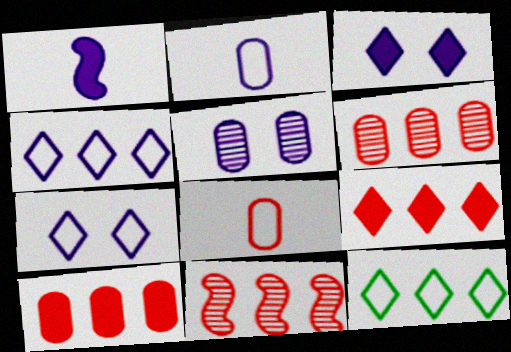[[1, 4, 5]]